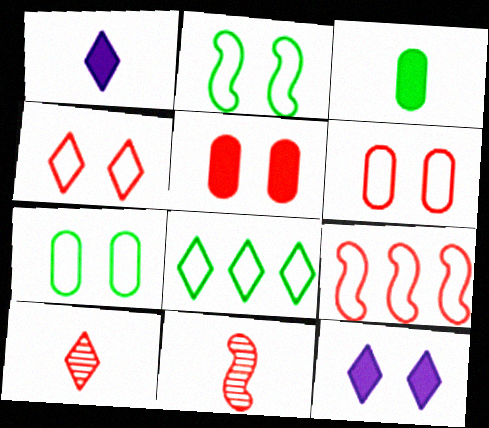[[5, 9, 10], 
[8, 10, 12]]